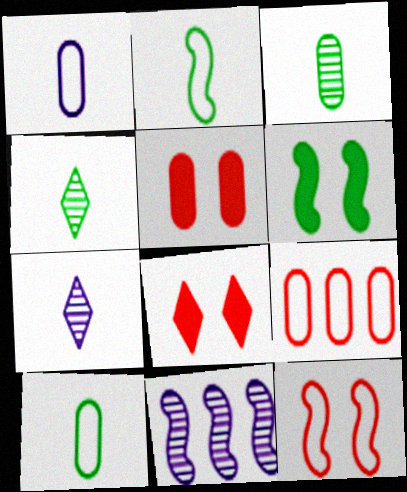[[6, 7, 9], 
[8, 10, 11]]